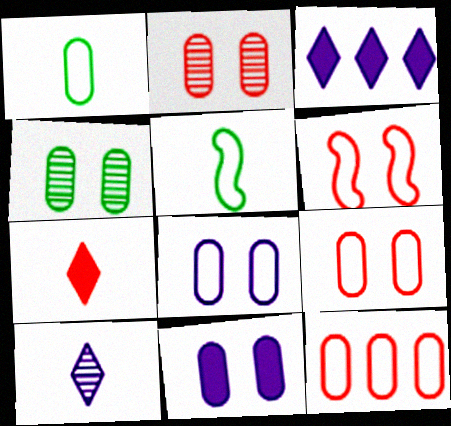[[1, 8, 12], 
[2, 3, 5], 
[4, 9, 11]]